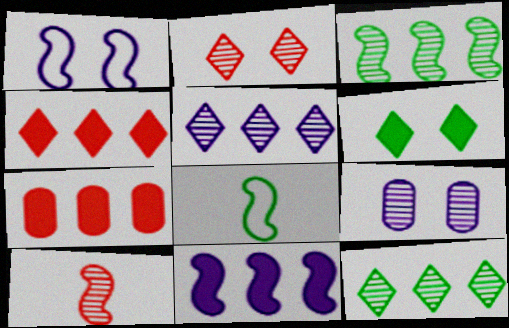[[4, 8, 9], 
[9, 10, 12]]